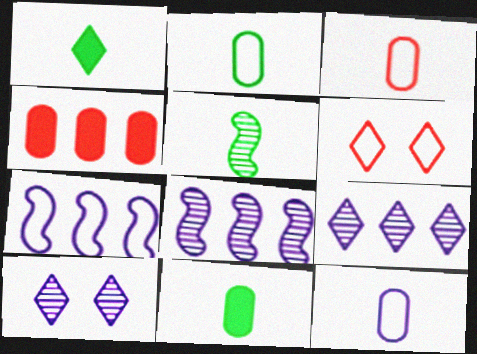[[1, 2, 5], 
[1, 6, 9], 
[2, 3, 12], 
[2, 6, 7], 
[6, 8, 11]]